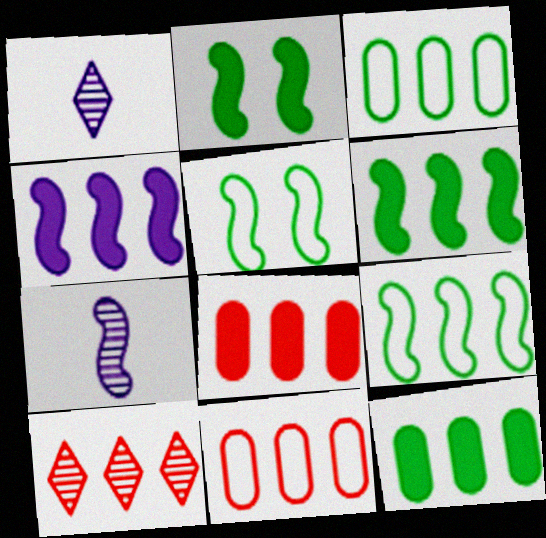[[1, 2, 11], 
[1, 5, 8], 
[3, 4, 10]]